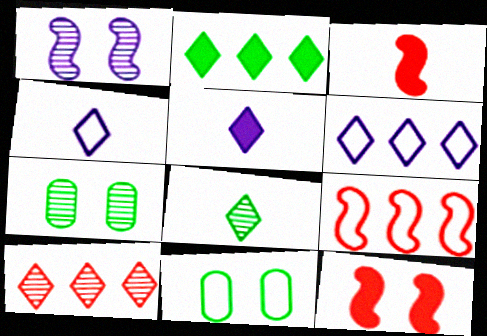[[2, 6, 10], 
[3, 6, 7], 
[4, 9, 11], 
[5, 7, 9]]